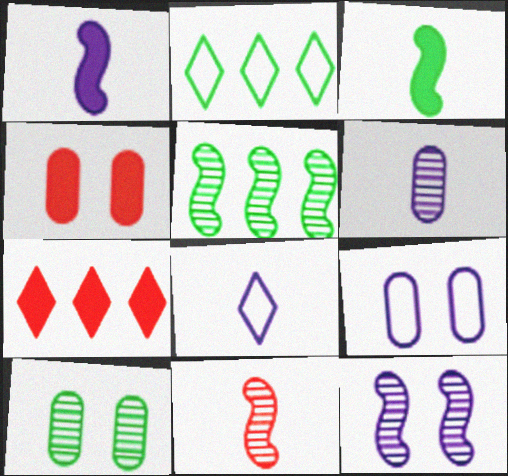[[1, 6, 8], 
[2, 3, 10], 
[4, 5, 8], 
[4, 9, 10], 
[5, 11, 12]]